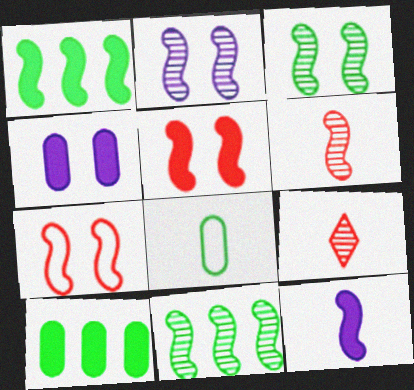[[1, 5, 12], 
[2, 6, 11], 
[7, 11, 12], 
[8, 9, 12]]